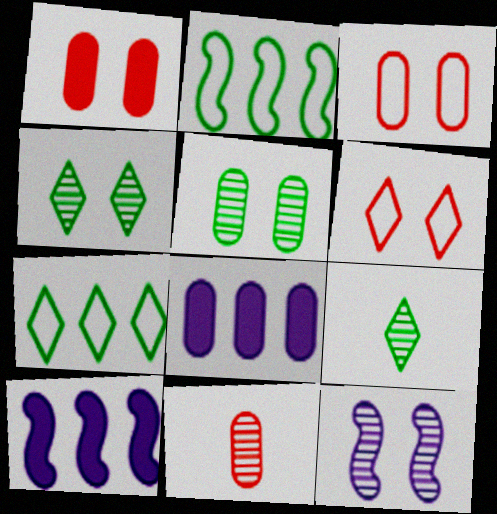[[3, 9, 10]]